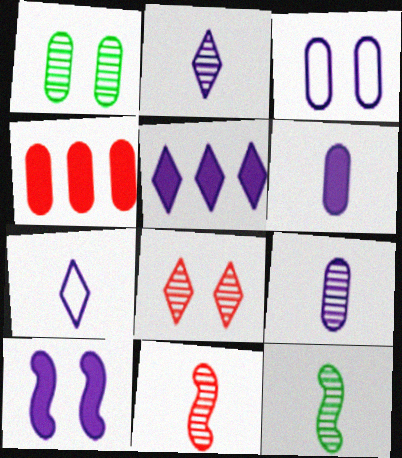[[5, 6, 10]]